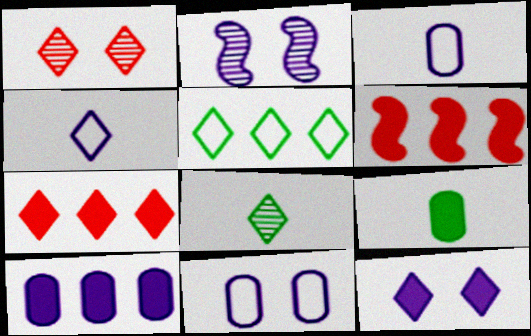[[2, 4, 10], 
[2, 11, 12], 
[6, 8, 11], 
[6, 9, 12]]